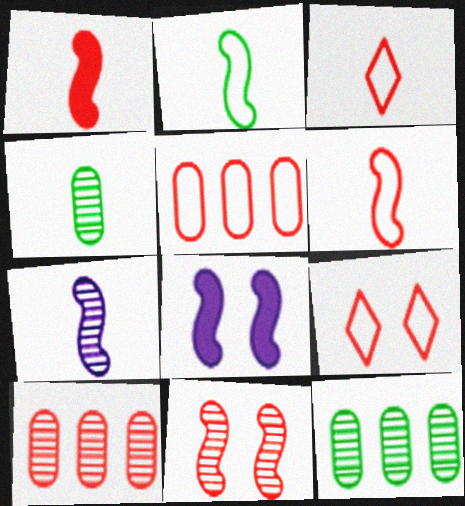[[1, 2, 7], 
[1, 9, 10], 
[3, 8, 12], 
[5, 6, 9]]